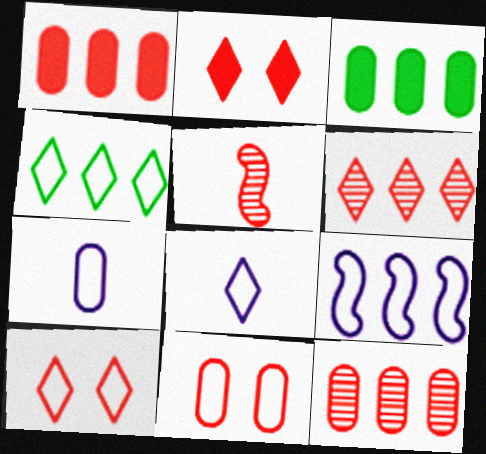[[1, 5, 10], 
[3, 6, 9], 
[4, 8, 10]]